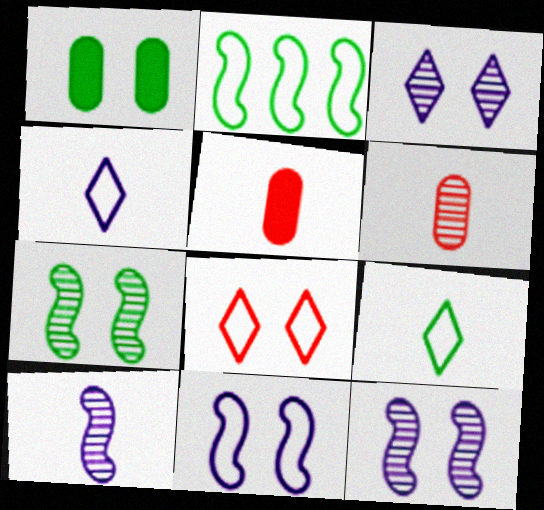[[1, 8, 12], 
[2, 3, 5], 
[5, 9, 10]]